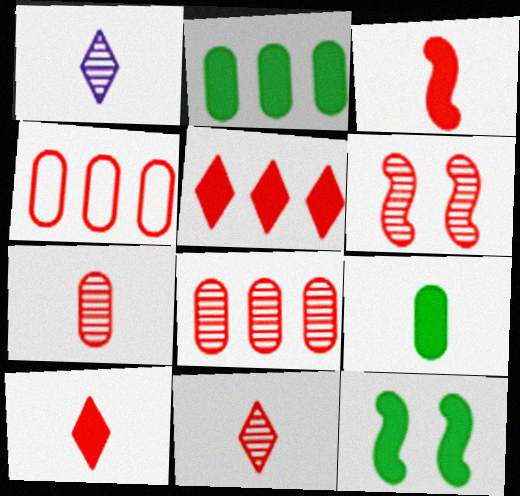[[1, 4, 12], 
[4, 6, 10], 
[6, 8, 11]]